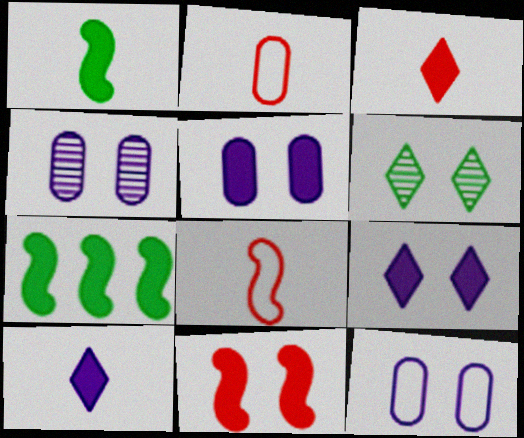[[3, 5, 7], 
[4, 5, 12], 
[6, 11, 12]]